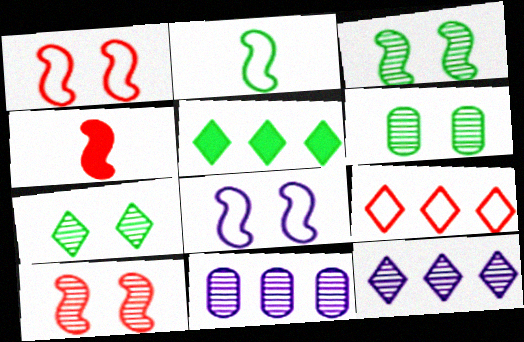[[2, 5, 6], 
[3, 6, 7], 
[5, 9, 12]]